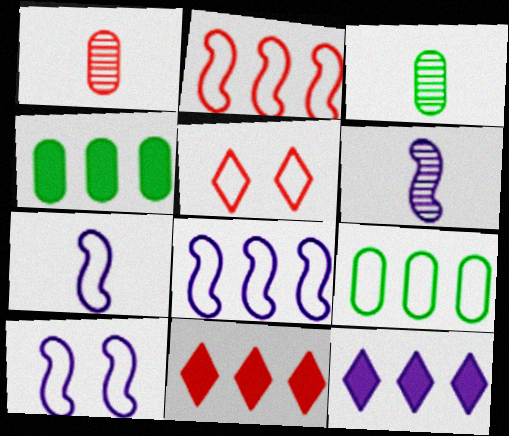[[3, 10, 11], 
[4, 5, 6], 
[5, 7, 9], 
[7, 8, 10]]